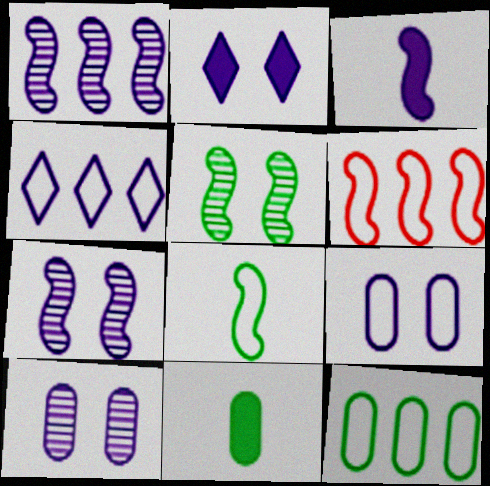[[2, 7, 9], 
[3, 4, 10], 
[3, 5, 6], 
[4, 6, 12]]